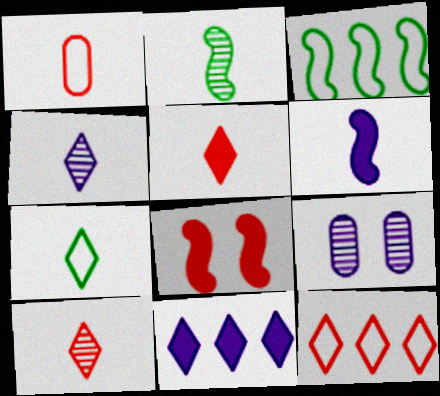[[3, 5, 9], 
[4, 5, 7]]